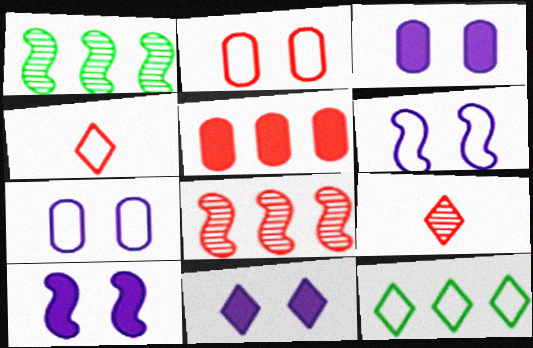[[1, 3, 4], 
[3, 10, 11], 
[9, 11, 12]]